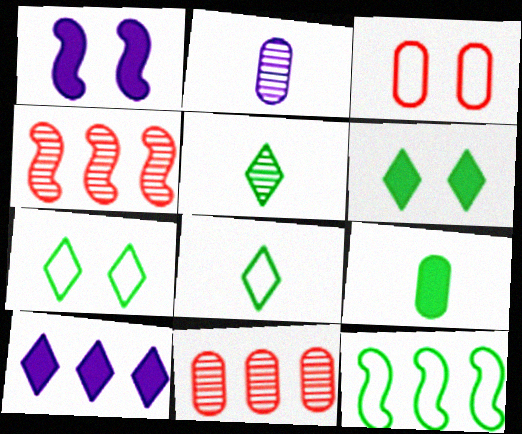[[1, 8, 11], 
[10, 11, 12]]